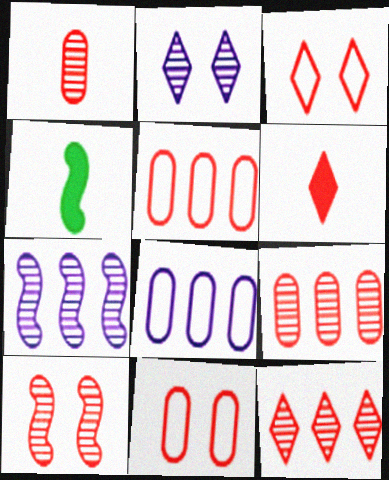[[1, 10, 12], 
[2, 4, 5], 
[3, 6, 12], 
[5, 6, 10]]